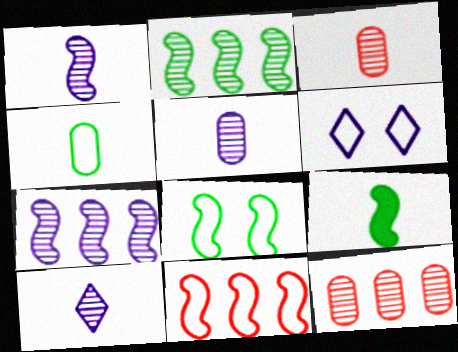[[1, 5, 10], 
[2, 8, 9], 
[4, 6, 11], 
[6, 9, 12]]